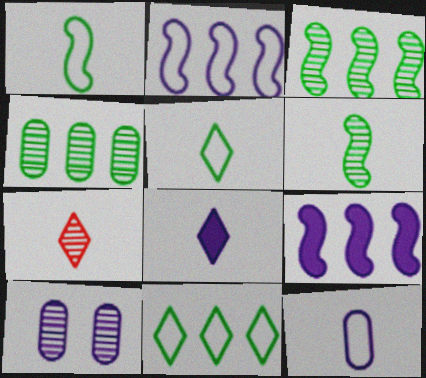[[2, 8, 10], 
[3, 7, 10], 
[5, 7, 8]]